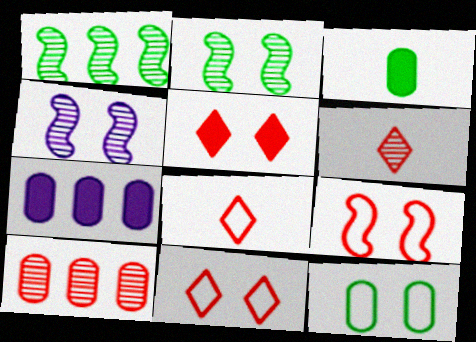[[2, 7, 8], 
[4, 5, 12]]